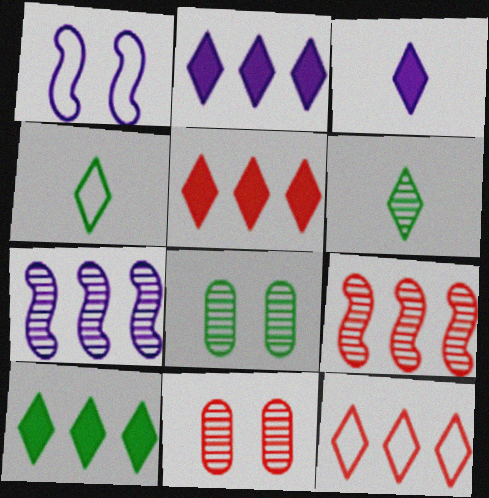[[2, 5, 10], 
[6, 7, 11]]